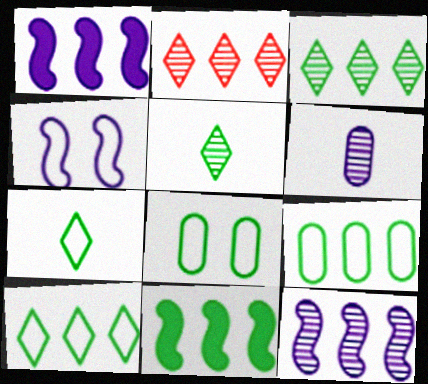[[1, 2, 9], 
[3, 9, 11], 
[5, 8, 11]]